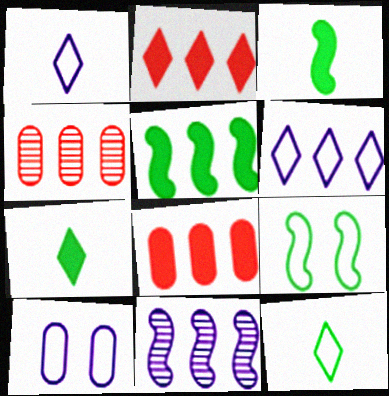[[4, 5, 6]]